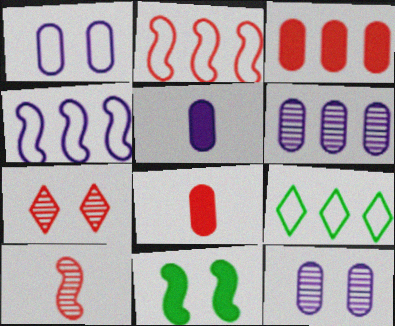[[1, 5, 6], 
[1, 7, 11], 
[2, 7, 8], 
[4, 10, 11]]